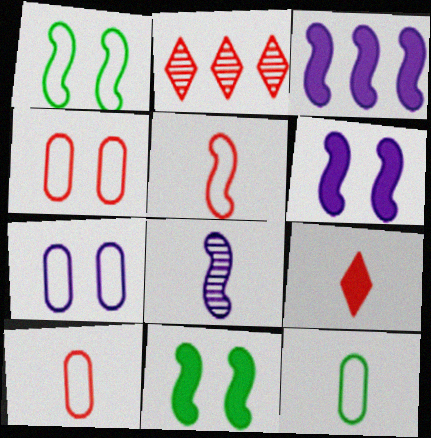[[2, 6, 12], 
[8, 9, 12]]